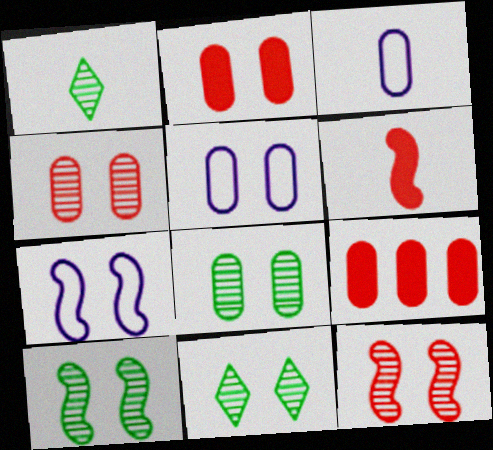[[1, 3, 6], 
[1, 7, 9], 
[2, 5, 8], 
[2, 7, 11], 
[3, 8, 9], 
[8, 10, 11]]